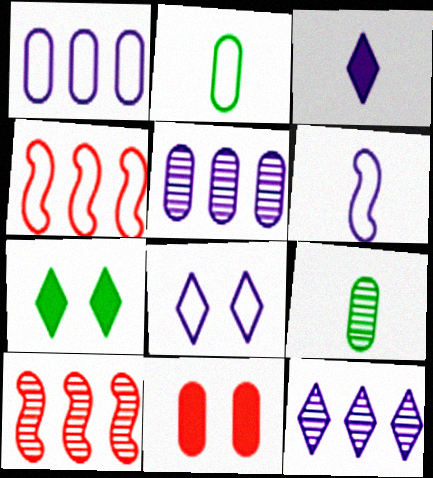[[1, 6, 8], 
[1, 9, 11], 
[2, 4, 8], 
[2, 5, 11], 
[3, 8, 12]]